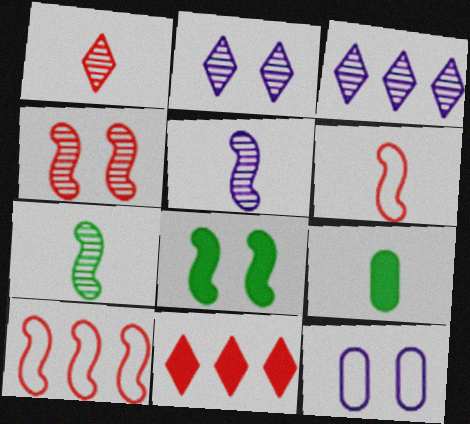[[2, 9, 10], 
[5, 8, 10], 
[7, 11, 12]]